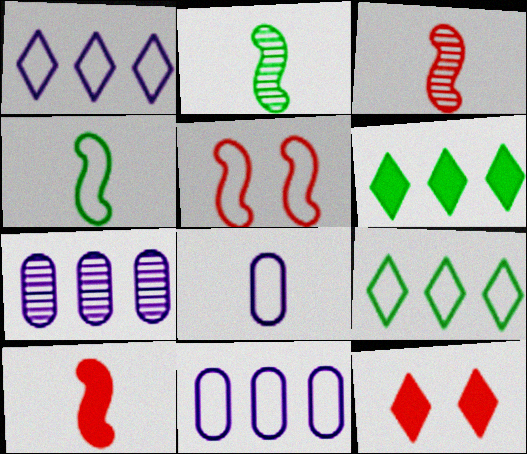[[2, 11, 12], 
[4, 7, 12], 
[5, 8, 9]]